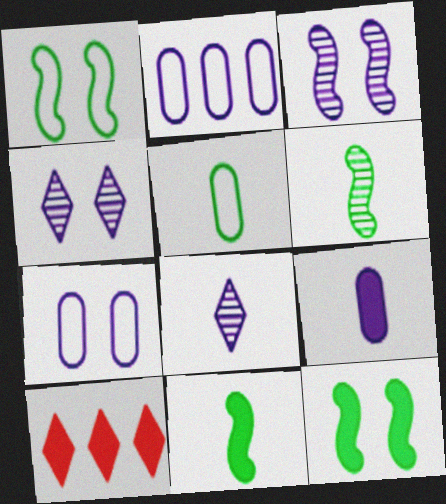[[3, 5, 10], 
[6, 7, 10], 
[9, 10, 12]]